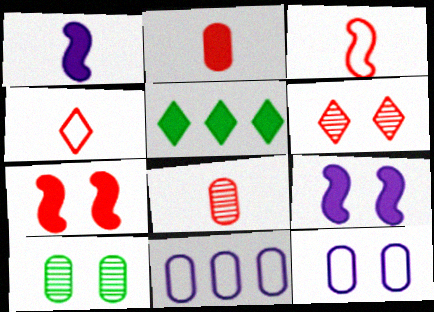[[2, 5, 9], 
[2, 10, 11]]